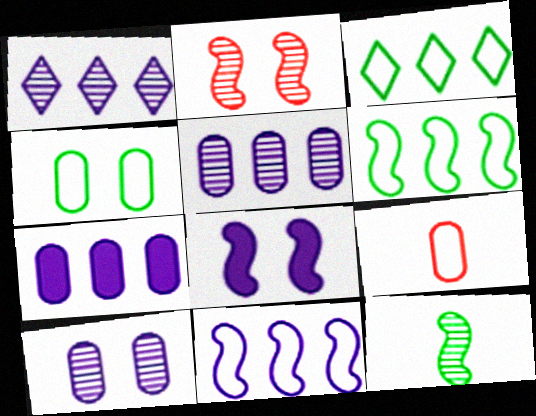[[1, 7, 11]]